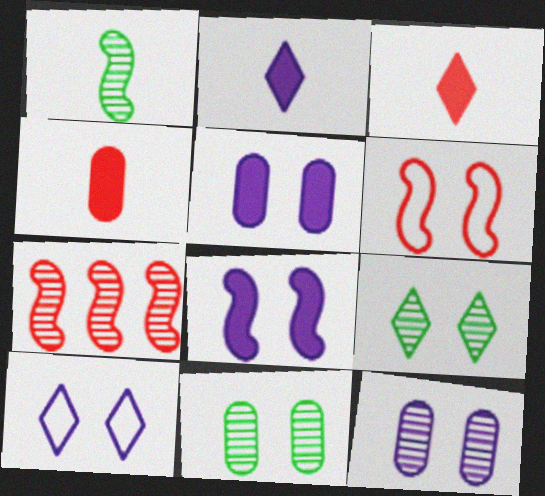[[5, 6, 9], 
[8, 10, 12]]